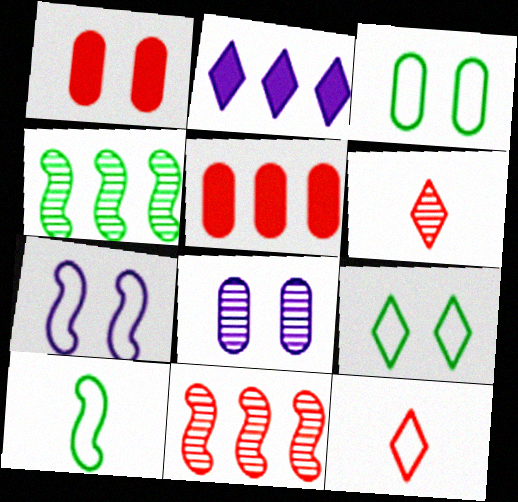[[1, 3, 8], 
[1, 11, 12], 
[2, 6, 9], 
[4, 6, 8]]